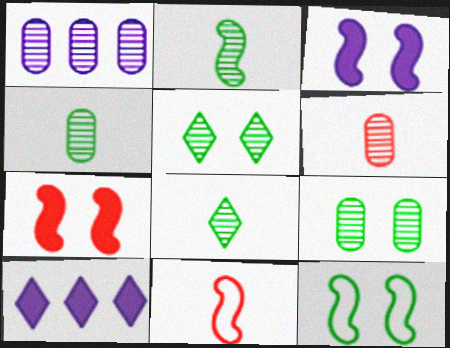[[1, 6, 9], 
[2, 4, 8], 
[6, 10, 12], 
[9, 10, 11]]